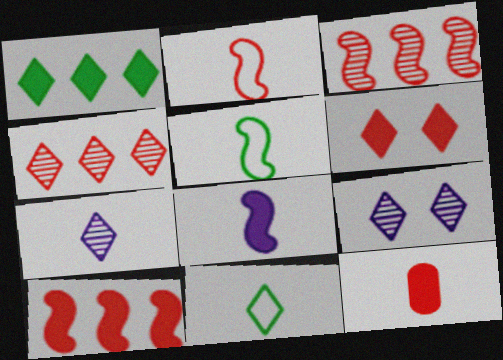[[5, 7, 12], 
[6, 10, 12]]